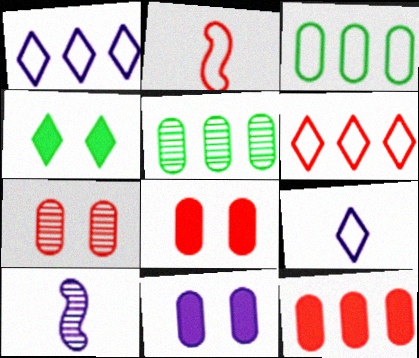[[1, 10, 11]]